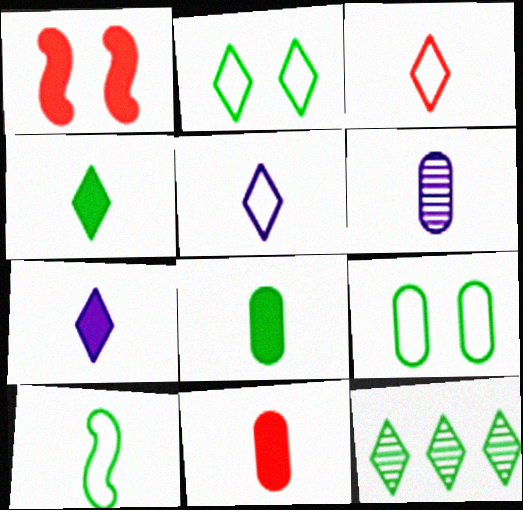[[2, 4, 12]]